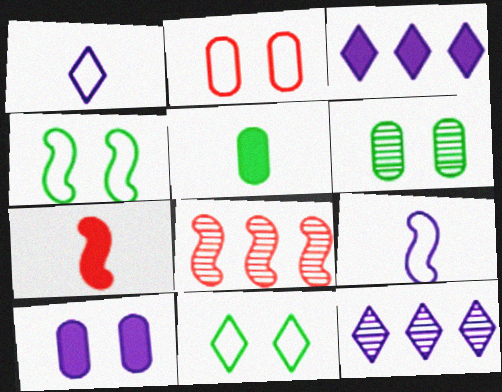[[2, 6, 10], 
[9, 10, 12]]